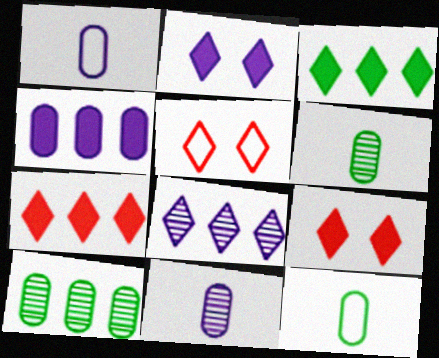[]